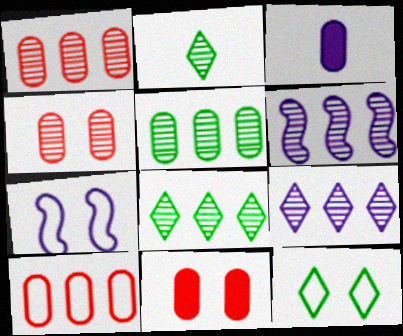[[1, 6, 8], 
[2, 4, 6], 
[3, 7, 9]]